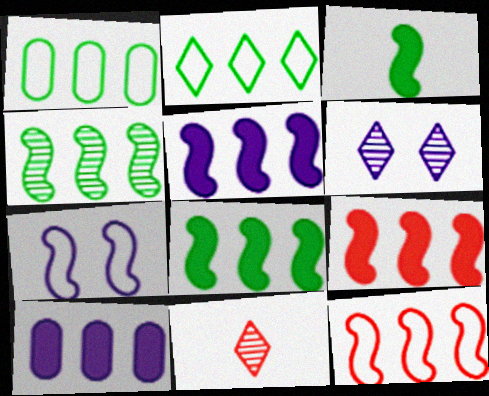[[4, 5, 12], 
[5, 8, 9]]